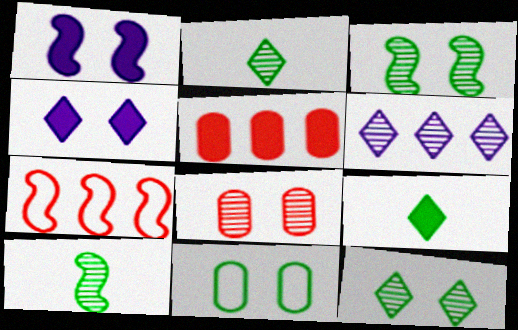[[1, 5, 9], 
[1, 7, 10], 
[6, 8, 10]]